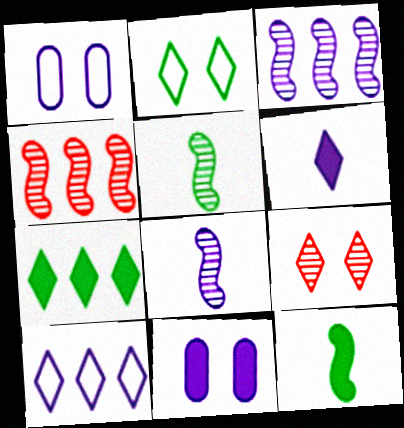[[1, 3, 6], 
[8, 10, 11]]